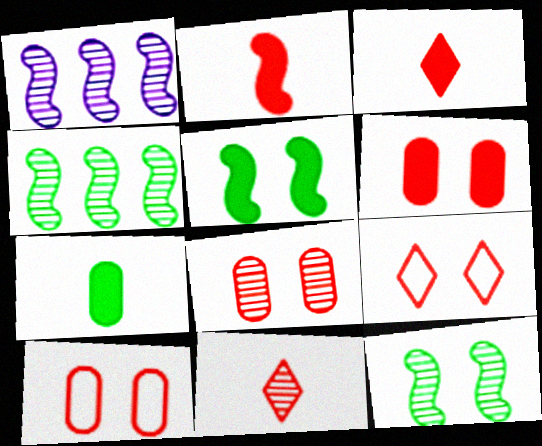[[1, 7, 9], 
[6, 8, 10]]